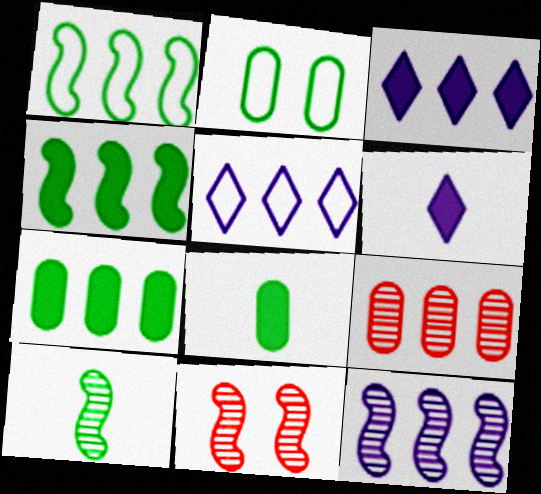[[1, 3, 9], 
[4, 5, 9], 
[5, 8, 11], 
[10, 11, 12]]